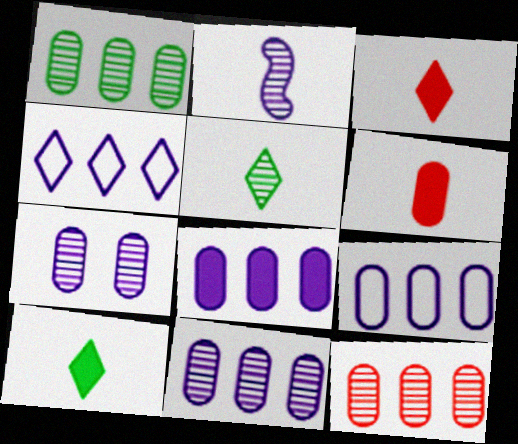[[1, 11, 12], 
[8, 9, 11]]